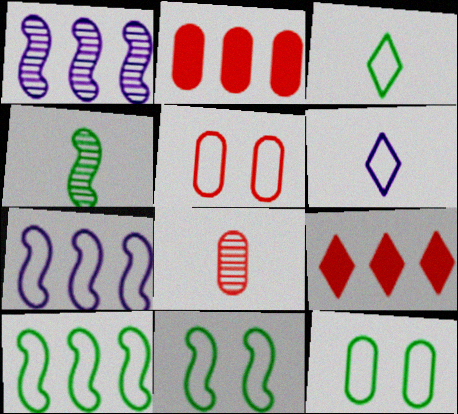[[2, 5, 8], 
[3, 5, 7], 
[3, 10, 12], 
[5, 6, 10]]